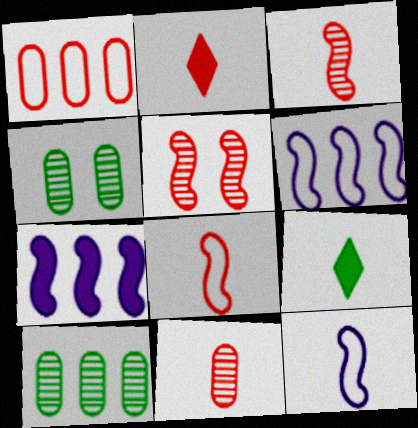[[1, 2, 5], 
[2, 4, 6], 
[2, 8, 11], 
[9, 11, 12]]